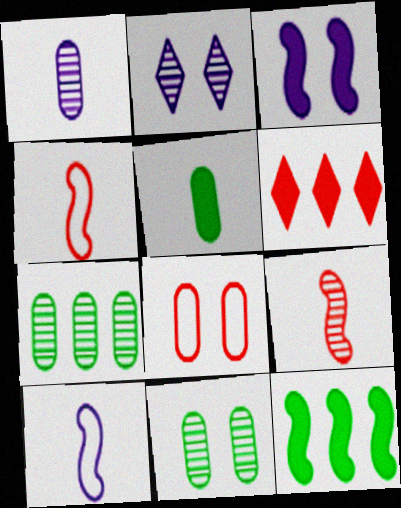[[2, 7, 9], 
[3, 5, 6], 
[6, 8, 9], 
[6, 10, 11]]